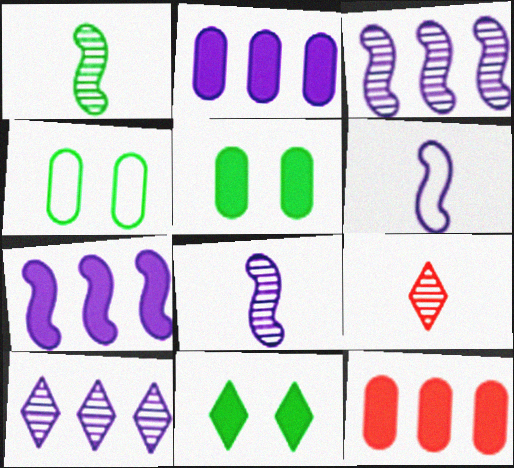[[4, 7, 9]]